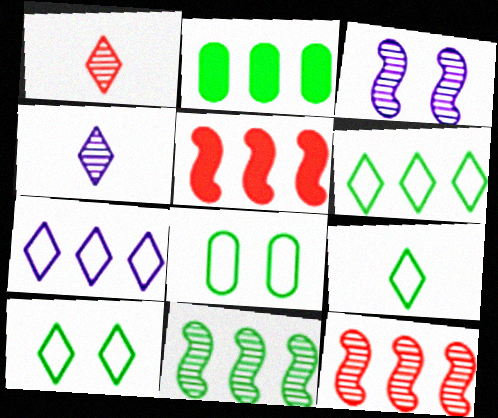[[2, 6, 11], 
[2, 7, 12], 
[4, 5, 8], 
[6, 9, 10]]